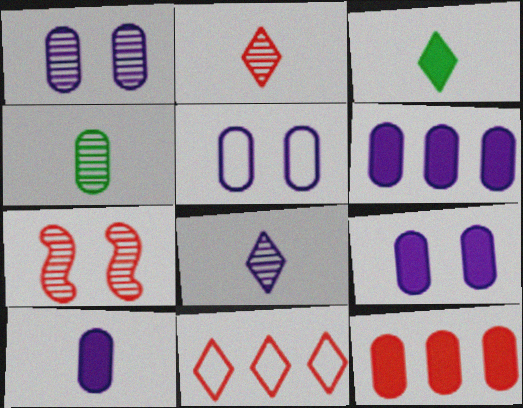[[1, 5, 9], 
[4, 5, 12], 
[6, 9, 10]]